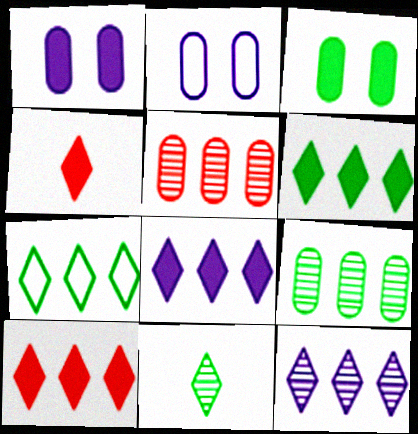[[6, 8, 10], 
[7, 10, 12]]